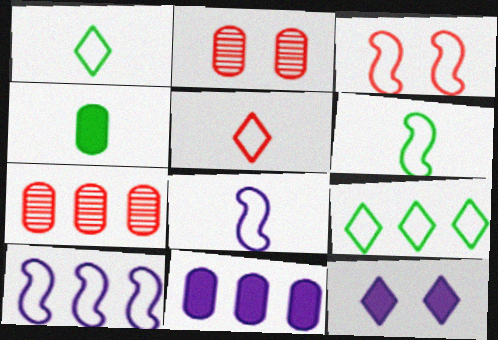[[3, 6, 10], 
[6, 7, 12]]